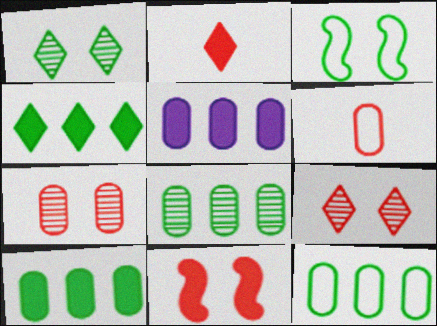[[8, 10, 12]]